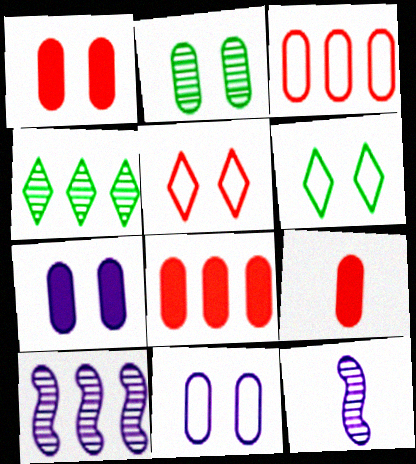[[1, 2, 11], 
[1, 8, 9], 
[6, 8, 12], 
[6, 9, 10]]